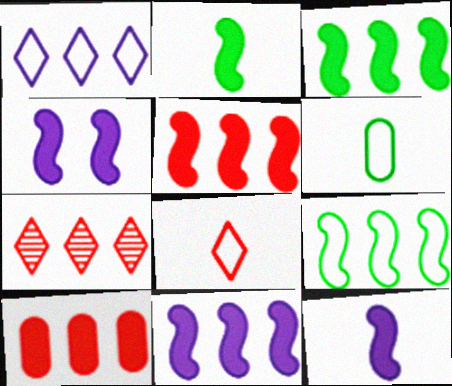[[2, 4, 5], 
[3, 5, 11], 
[4, 6, 7], 
[4, 11, 12]]